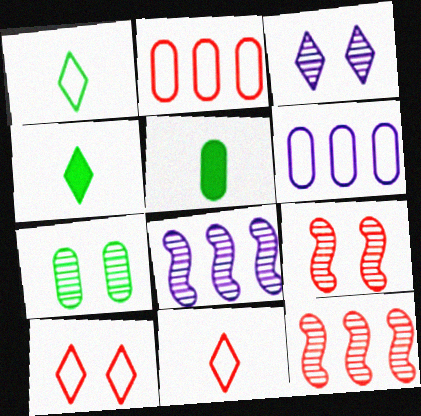[[3, 7, 9], 
[4, 6, 9], 
[5, 8, 10]]